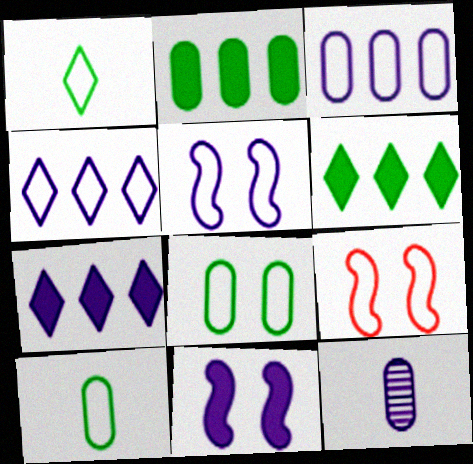[[1, 3, 9], 
[4, 9, 10], 
[4, 11, 12], 
[5, 7, 12], 
[6, 9, 12]]